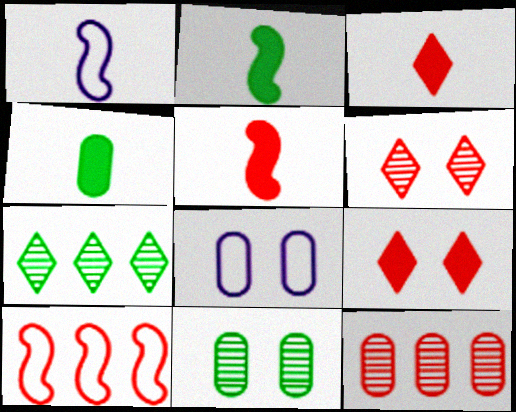[[4, 8, 12], 
[5, 7, 8]]